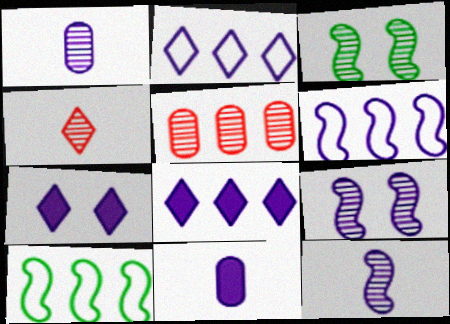[[1, 6, 7], 
[2, 9, 11], 
[5, 8, 10]]